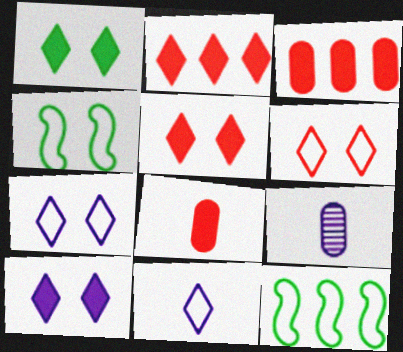[[1, 5, 10], 
[2, 4, 9], 
[5, 9, 12]]